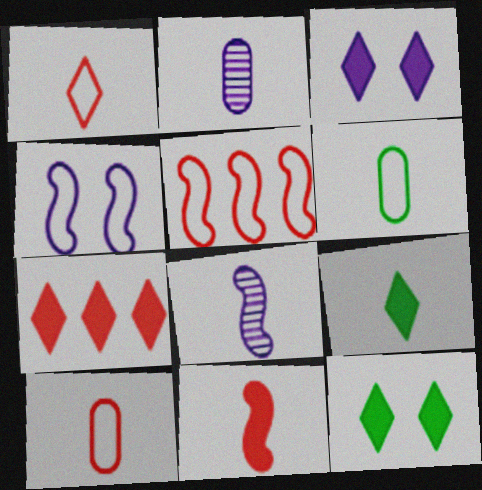[[2, 5, 12], 
[3, 7, 9], 
[8, 9, 10]]